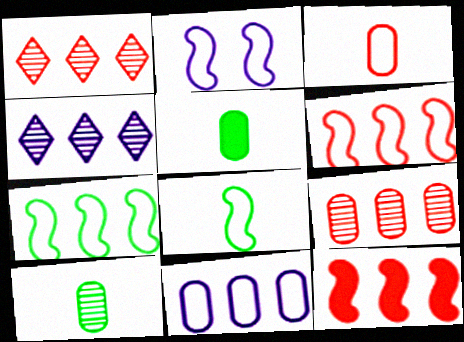[[1, 2, 5], 
[2, 6, 8]]